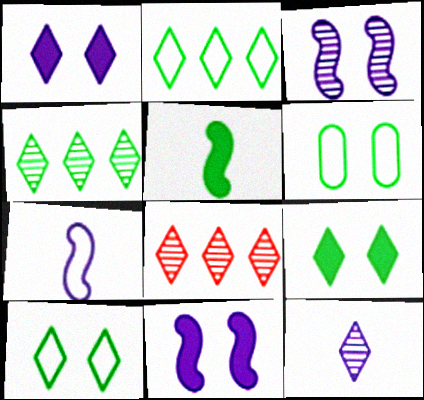[[4, 5, 6]]